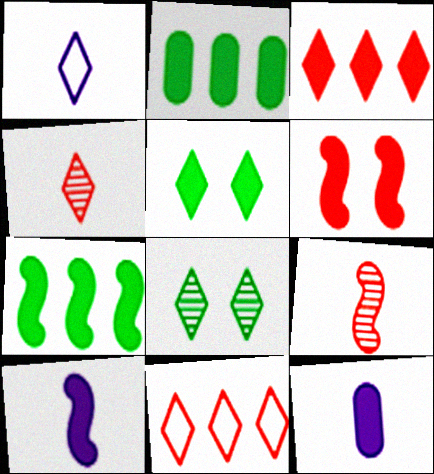[[1, 3, 8], 
[6, 7, 10]]